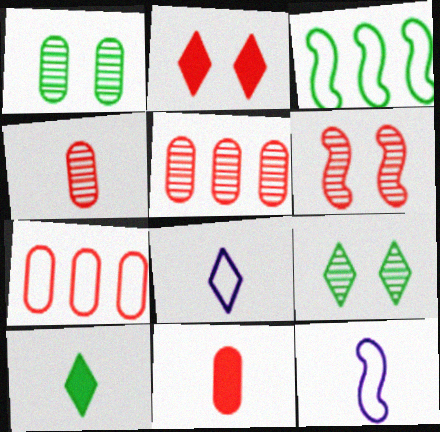[[1, 3, 10], 
[4, 10, 12]]